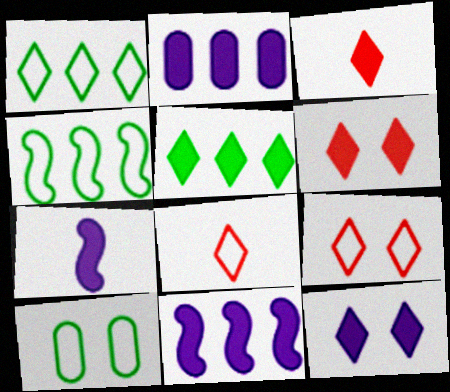[[2, 7, 12], 
[3, 5, 12]]